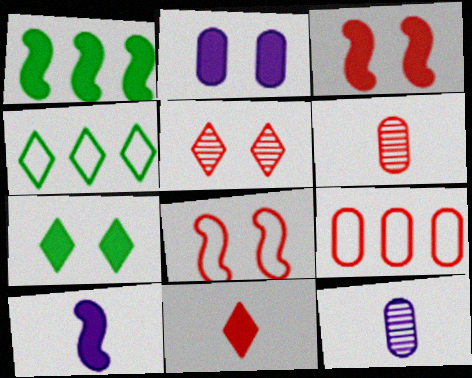[[1, 2, 11], 
[1, 3, 10], 
[2, 3, 7], 
[3, 4, 12]]